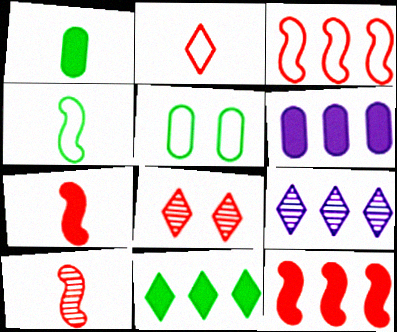[[4, 6, 8], 
[5, 7, 9], 
[6, 11, 12]]